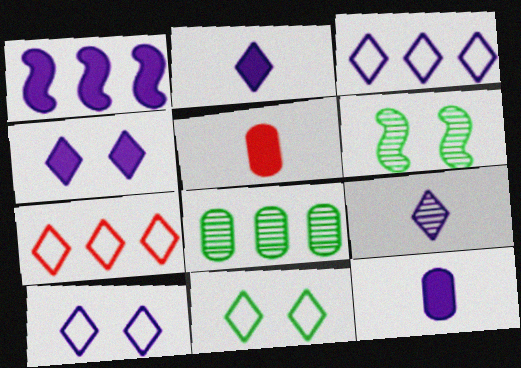[[1, 4, 12], 
[1, 7, 8], 
[3, 4, 9], 
[3, 5, 6], 
[6, 7, 12]]